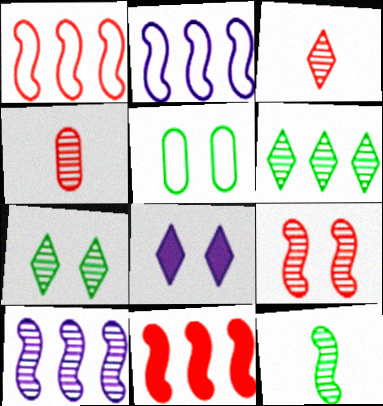[[4, 7, 10], 
[5, 8, 9], 
[9, 10, 12]]